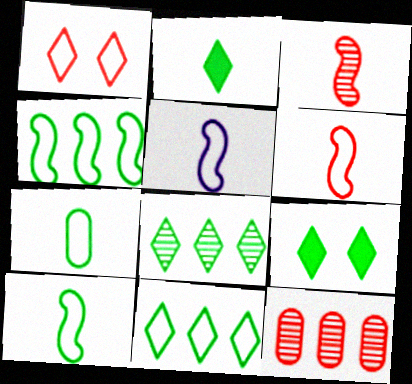[[5, 6, 10], 
[5, 9, 12]]